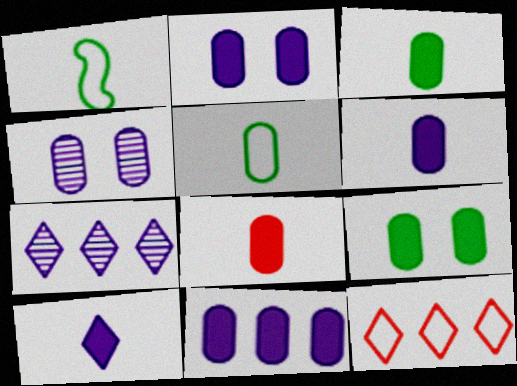[[2, 6, 11], 
[3, 6, 8], 
[8, 9, 11]]